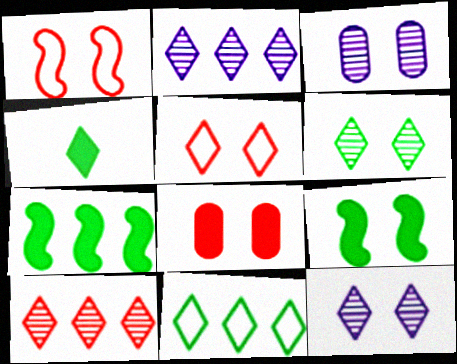[[2, 4, 5], 
[3, 5, 9], 
[4, 6, 11]]